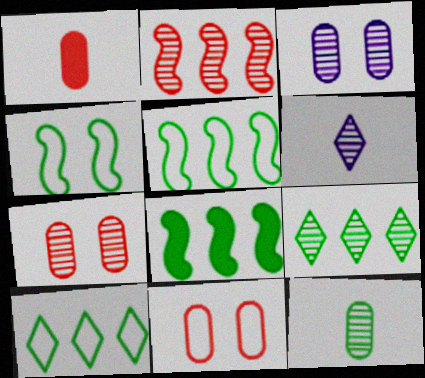[[6, 8, 11]]